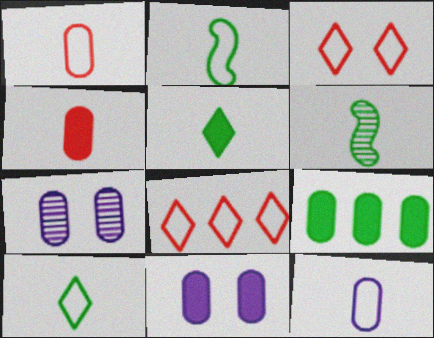[[1, 7, 9], 
[4, 9, 11], 
[6, 8, 11]]